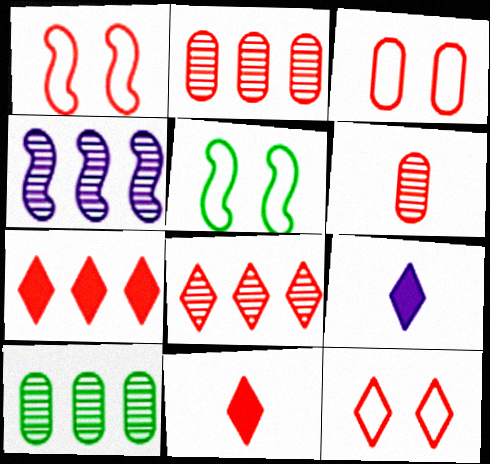[[1, 2, 11], 
[1, 3, 12], 
[1, 6, 7], 
[1, 9, 10], 
[2, 5, 9], 
[4, 8, 10], 
[8, 11, 12]]